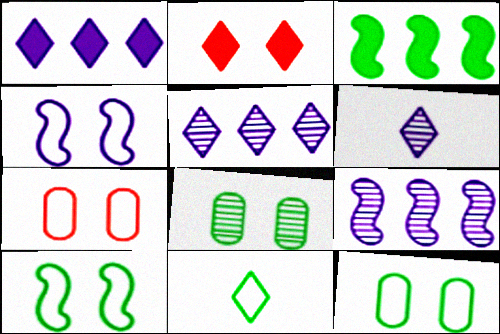[[2, 4, 8], 
[2, 5, 11], 
[3, 6, 7], 
[3, 8, 11]]